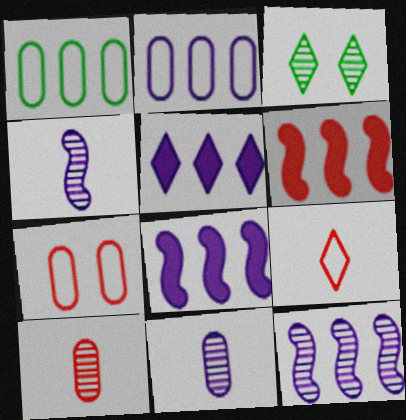[[2, 5, 12], 
[3, 5, 9], 
[3, 10, 12]]